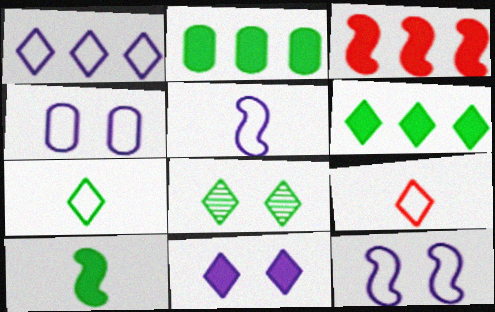[[1, 4, 5], 
[6, 7, 8]]